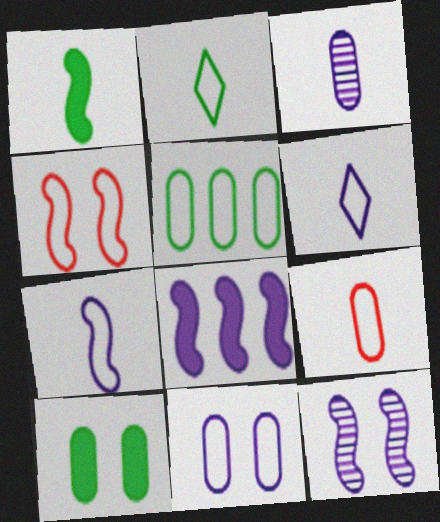[[2, 7, 9], 
[4, 5, 6], 
[5, 9, 11], 
[7, 8, 12]]